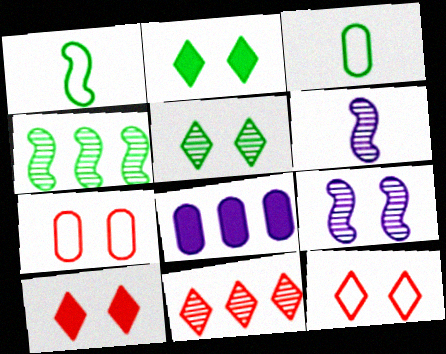[[2, 3, 4], 
[2, 7, 9]]